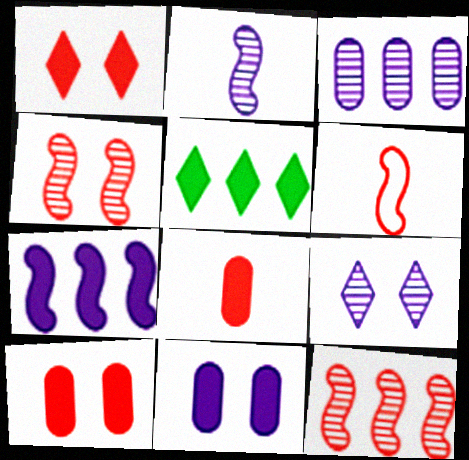[[2, 3, 9]]